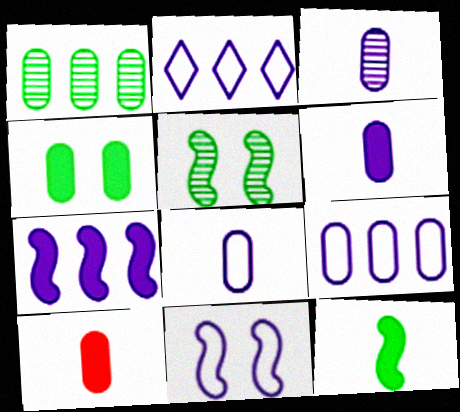[[2, 5, 10], 
[2, 8, 11], 
[3, 6, 8]]